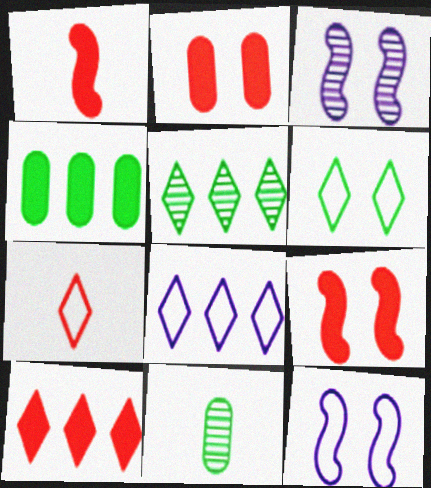[[1, 2, 10], 
[2, 3, 6], 
[3, 4, 7], 
[5, 8, 10], 
[6, 7, 8], 
[8, 9, 11], 
[10, 11, 12]]